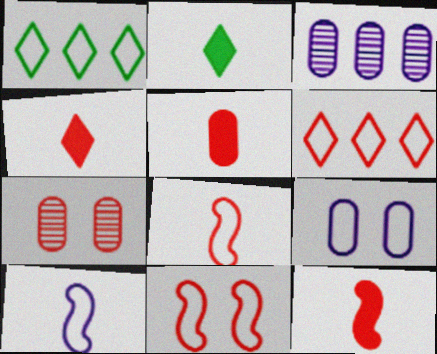[[1, 8, 9], 
[2, 3, 11], 
[4, 5, 12], 
[6, 7, 12]]